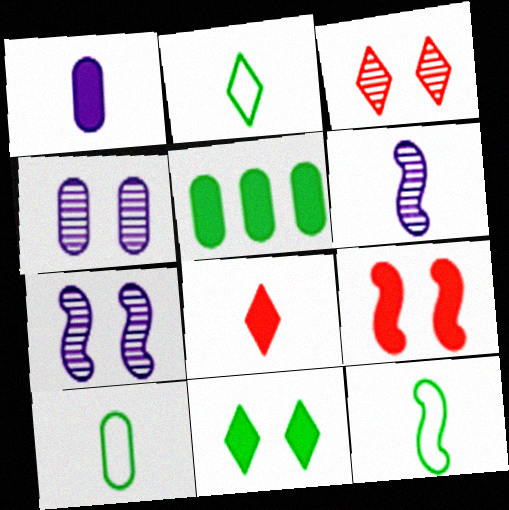[[2, 10, 12], 
[6, 8, 10]]